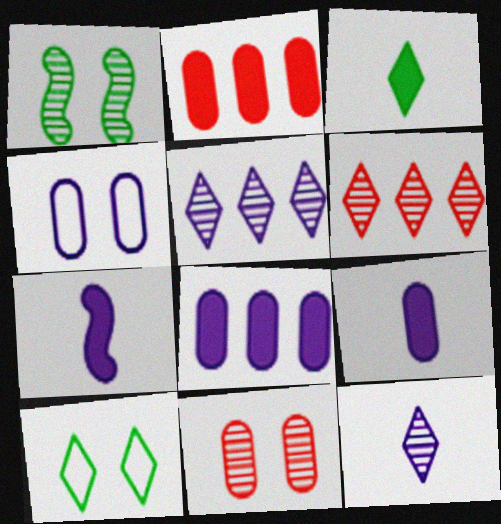[[4, 5, 7]]